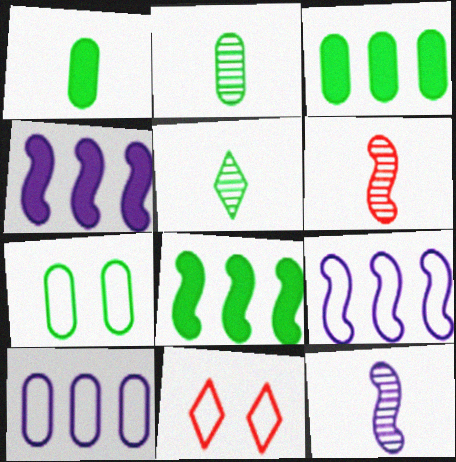[[2, 3, 7], 
[2, 4, 11], 
[3, 11, 12], 
[5, 7, 8]]